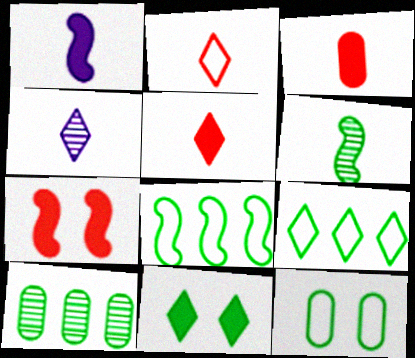[]